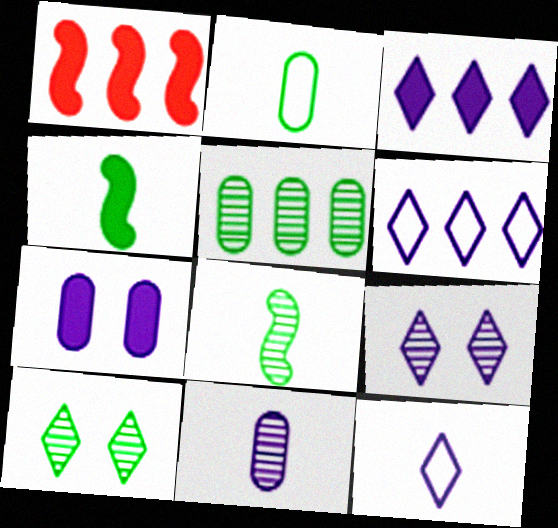[[1, 2, 9], 
[1, 5, 6], 
[3, 9, 12], 
[5, 8, 10]]